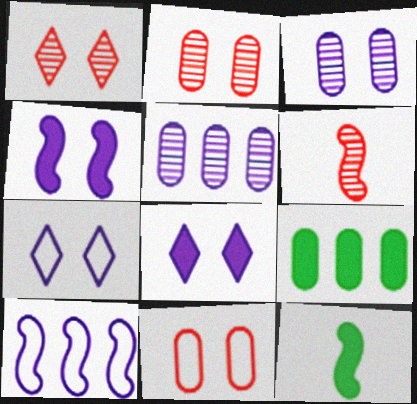[[3, 4, 7], 
[6, 7, 9]]